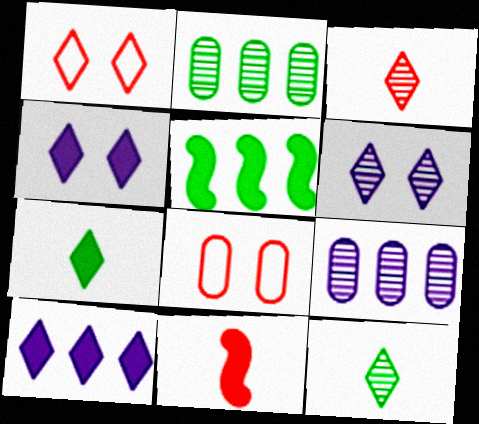[[1, 10, 12]]